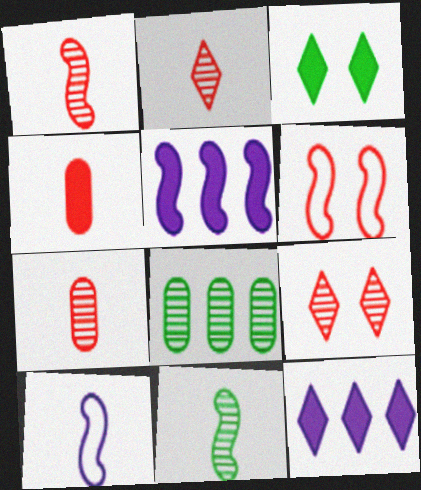[[1, 2, 7], 
[3, 4, 5], 
[5, 6, 11]]